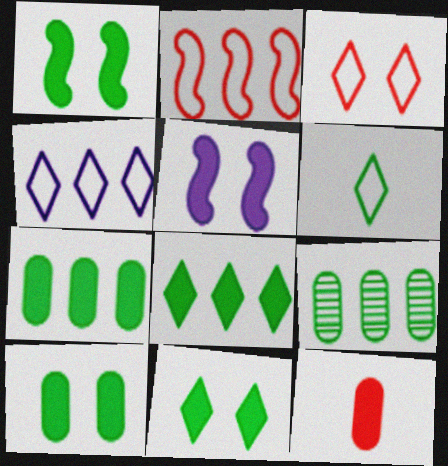[[1, 6, 9], 
[1, 10, 11], 
[3, 4, 6], 
[5, 8, 12]]